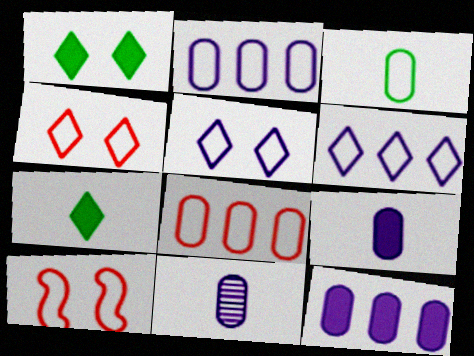[[3, 6, 10]]